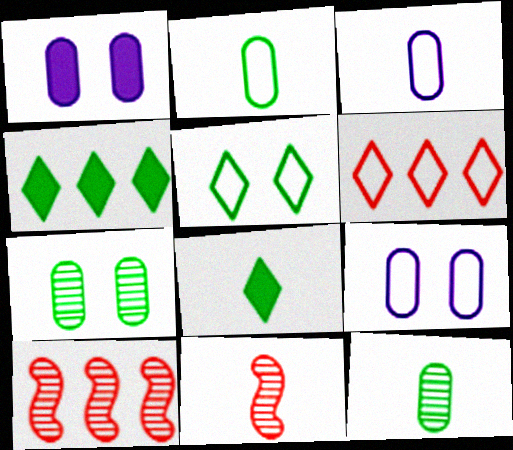[[3, 8, 11], 
[4, 9, 11], 
[8, 9, 10]]